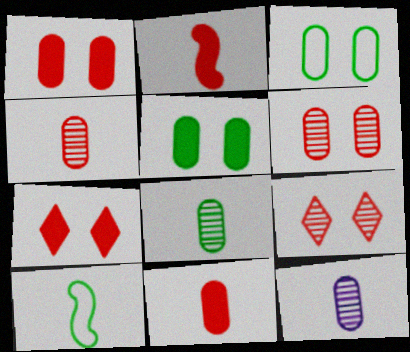[[4, 8, 12]]